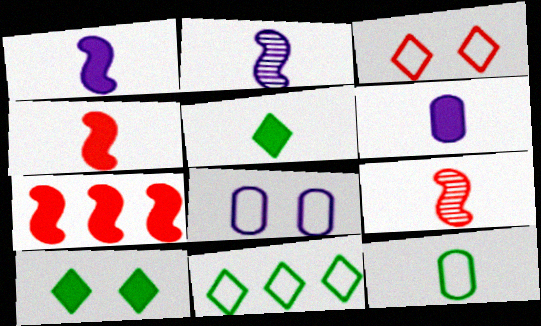[[4, 5, 6], 
[6, 7, 10]]